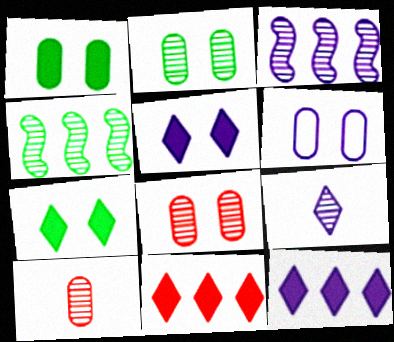[[1, 6, 8], 
[4, 8, 9]]